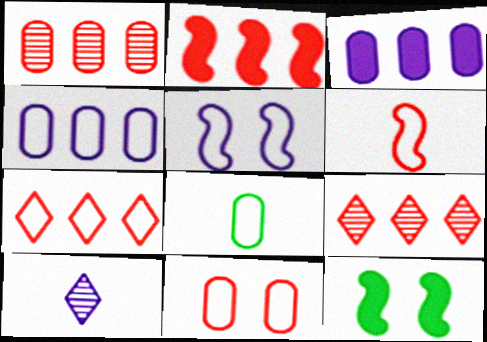[[1, 2, 7], 
[3, 5, 10], 
[4, 8, 11], 
[5, 7, 8], 
[6, 7, 11]]